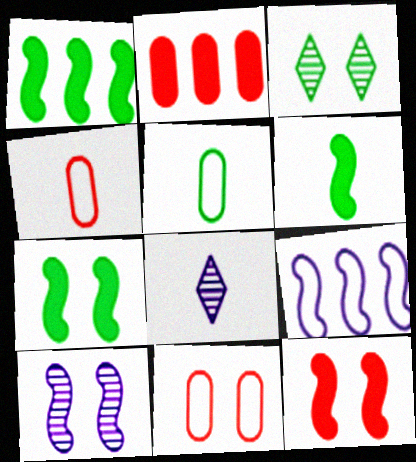[[1, 3, 5], 
[1, 6, 7], 
[1, 8, 11], 
[4, 6, 8]]